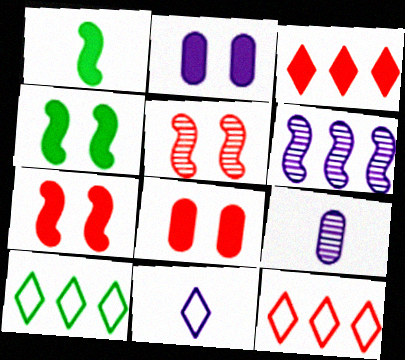[[1, 2, 3], 
[2, 6, 11], 
[4, 9, 12], 
[7, 9, 10]]